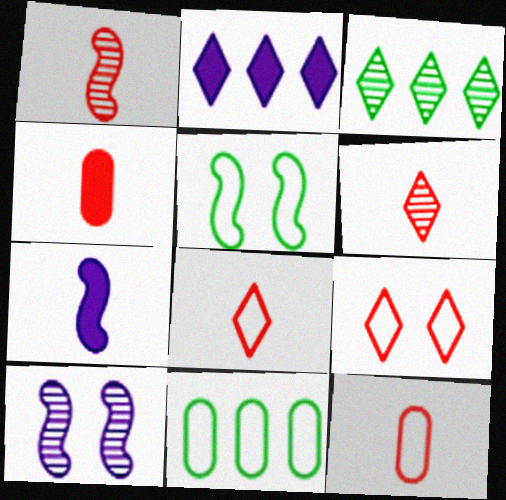[[1, 4, 8]]